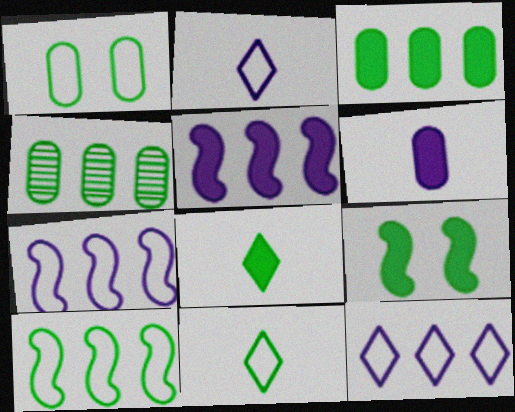[[1, 10, 11], 
[3, 8, 9], 
[4, 9, 11]]